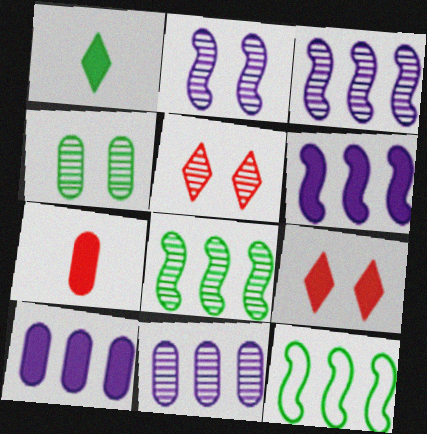[[1, 4, 12], 
[2, 4, 5]]